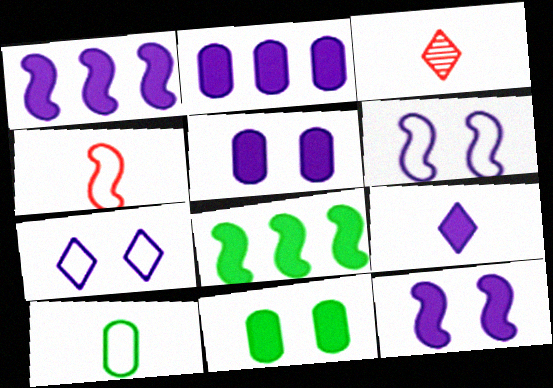[[1, 5, 9], 
[2, 9, 12]]